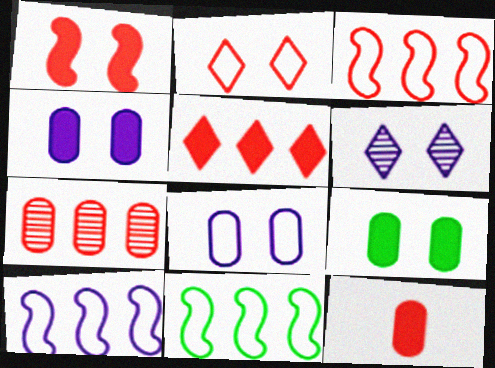[[1, 5, 12], 
[3, 5, 7], 
[3, 10, 11], 
[6, 11, 12]]